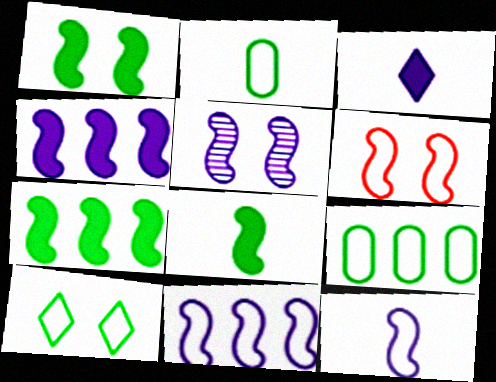[[1, 5, 6], 
[1, 7, 8], 
[4, 5, 12]]